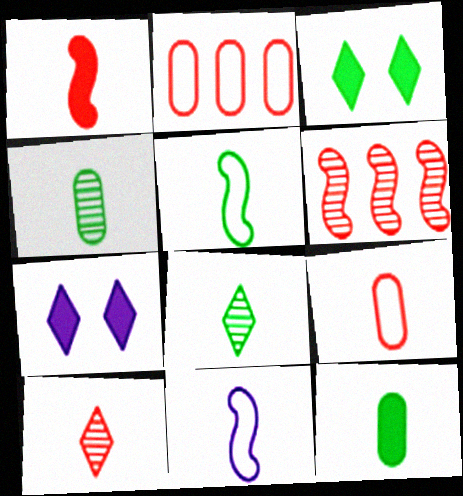[[1, 9, 10], 
[5, 8, 12], 
[10, 11, 12]]